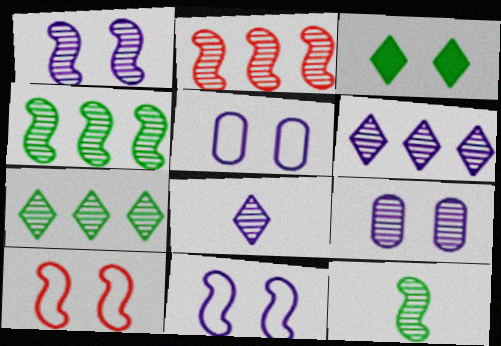[[1, 2, 12], 
[3, 9, 10]]